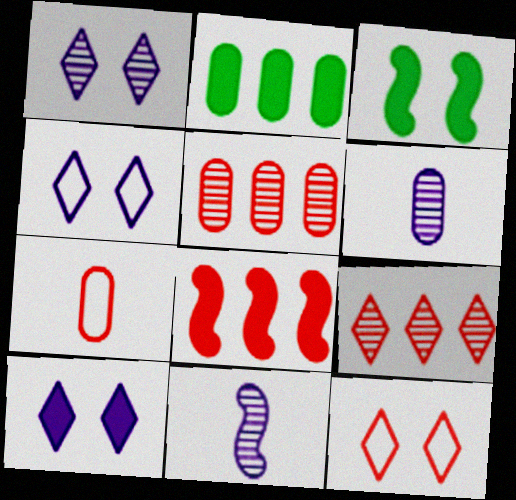[[1, 4, 10], 
[2, 11, 12]]